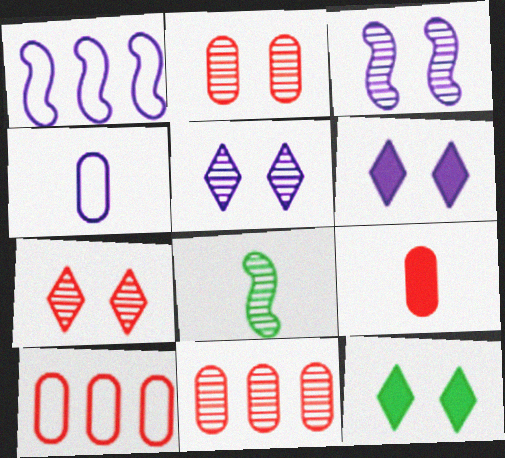[[2, 9, 10], 
[5, 8, 11], 
[6, 8, 10]]